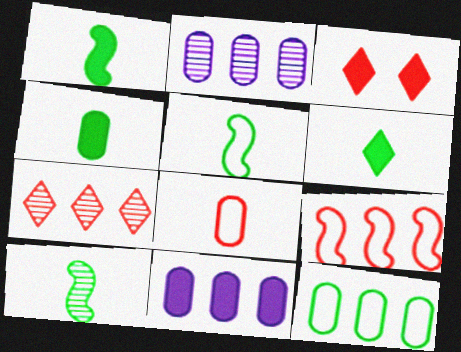[[1, 3, 11], 
[1, 4, 6], 
[1, 5, 10], 
[2, 3, 5]]